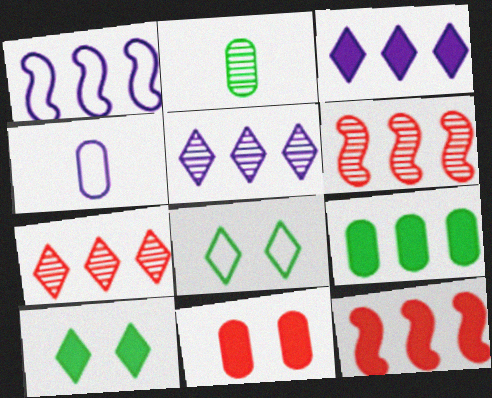[[1, 7, 9], 
[3, 9, 12], 
[4, 6, 10]]